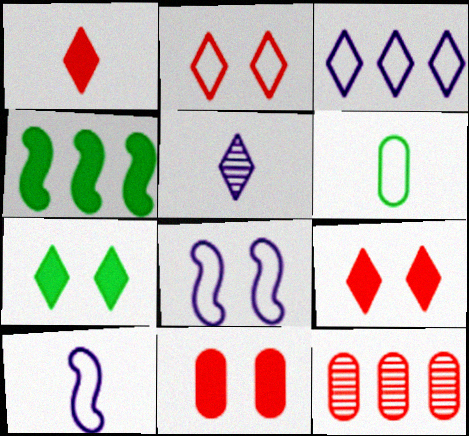[[3, 4, 12], 
[7, 10, 12]]